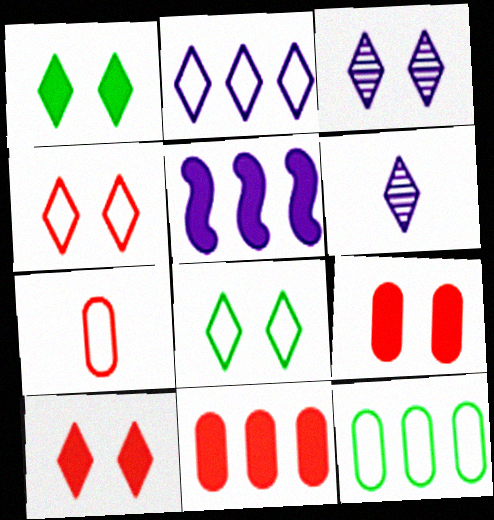[[1, 3, 4], 
[3, 8, 10]]